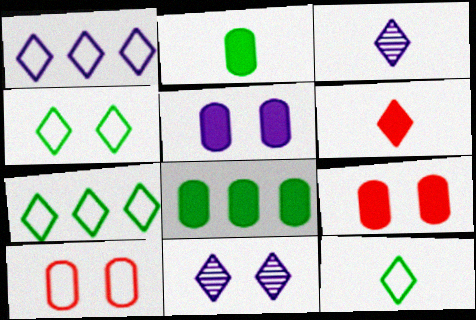[[3, 6, 12], 
[4, 7, 12], 
[6, 7, 11]]